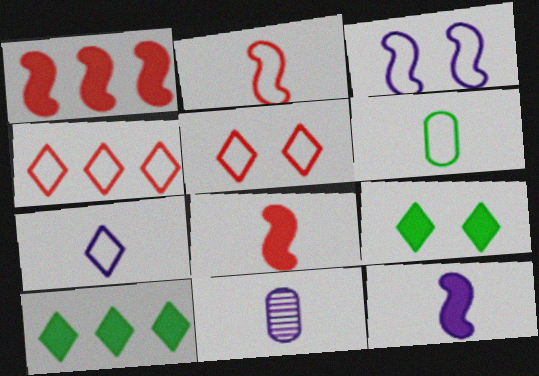[[2, 6, 7], 
[3, 4, 6], 
[7, 11, 12]]